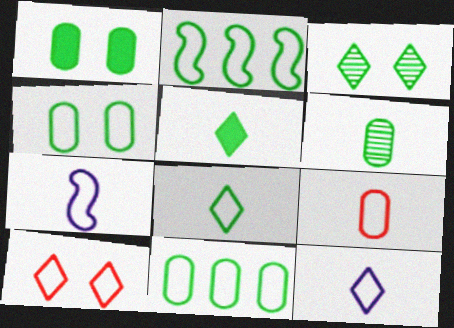[[1, 6, 11], 
[2, 4, 8], 
[7, 8, 9], 
[7, 10, 11]]